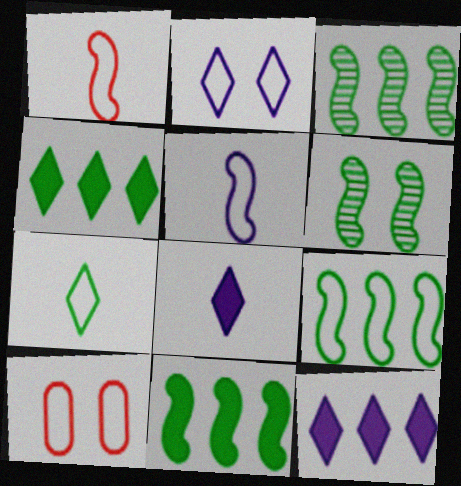[[3, 8, 10], 
[3, 9, 11]]